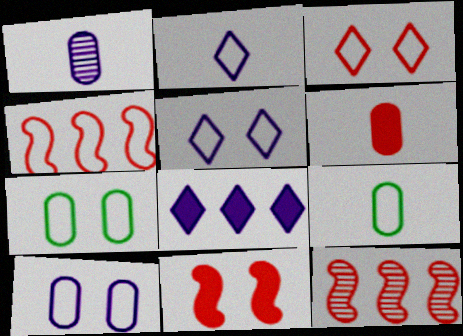[[1, 6, 9], 
[2, 4, 7], 
[3, 6, 12], 
[4, 5, 9]]